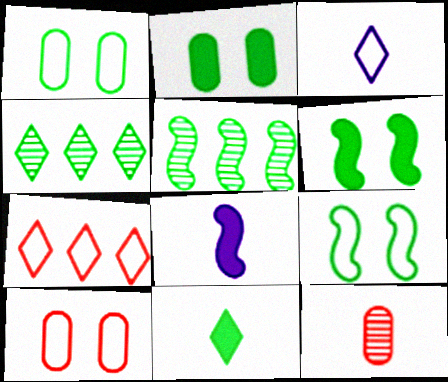[[1, 5, 11], 
[4, 8, 10]]